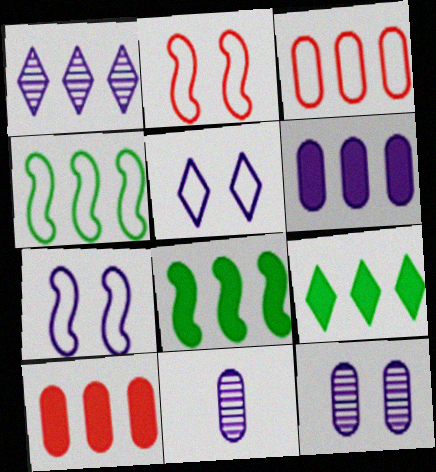[[1, 3, 8], 
[1, 4, 10], 
[2, 9, 11]]